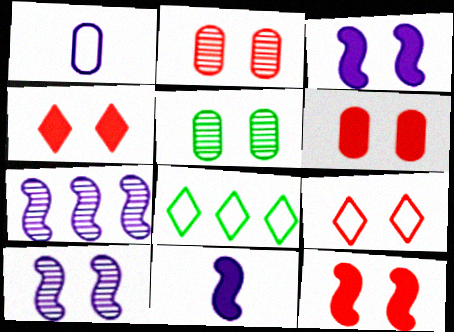[[2, 8, 11], 
[2, 9, 12], 
[3, 5, 9], 
[4, 6, 12]]